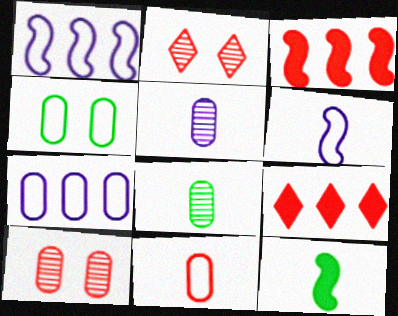[[2, 3, 11], 
[2, 7, 12], 
[4, 7, 11]]